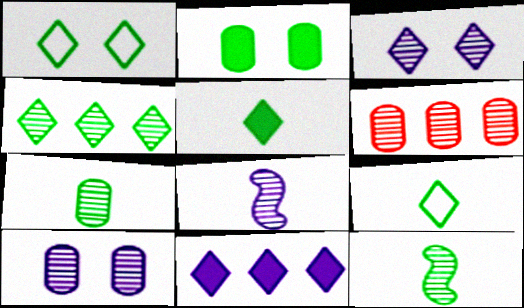[[1, 4, 5], 
[3, 6, 12], 
[6, 7, 10]]